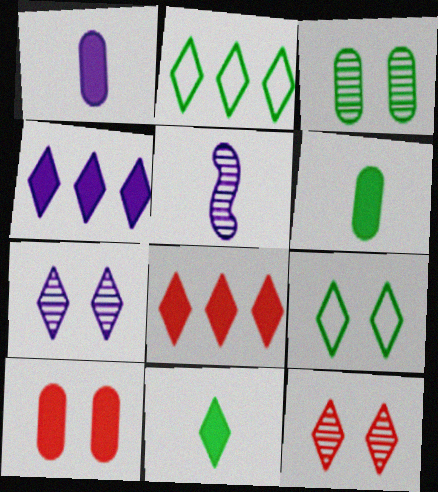[[2, 5, 10]]